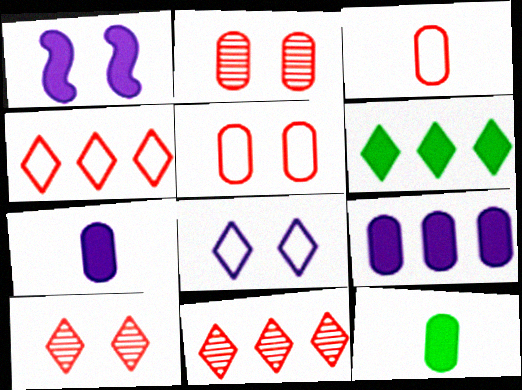[]